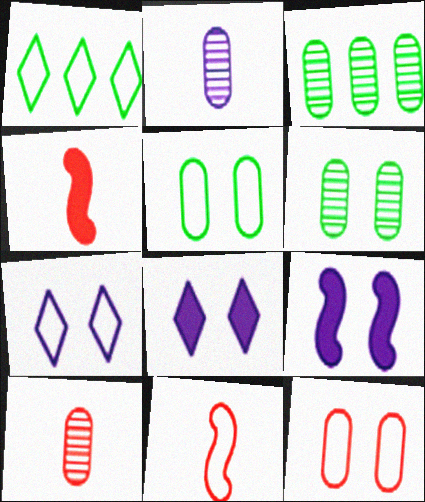[[1, 9, 10], 
[3, 4, 7], 
[3, 8, 11]]